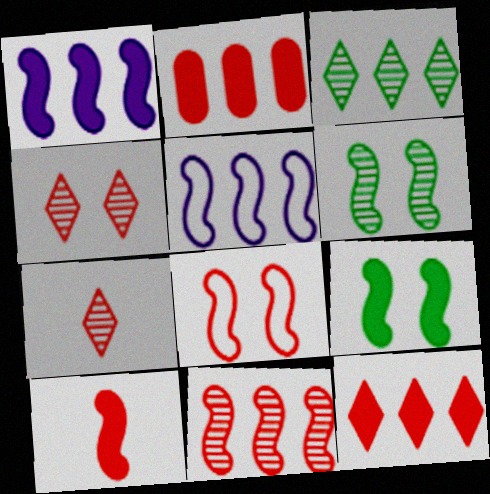[[1, 9, 10], 
[2, 3, 5], 
[2, 7, 8], 
[5, 6, 10], 
[8, 10, 11]]